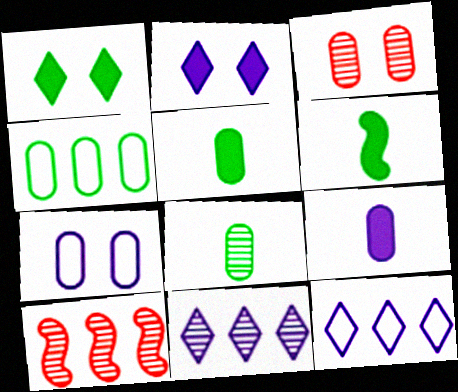[[3, 4, 9], 
[3, 6, 12]]